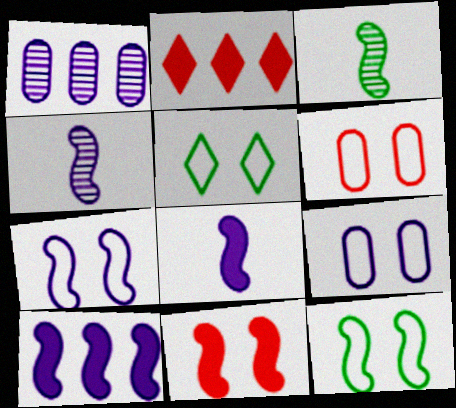[[2, 3, 9], 
[4, 7, 10], 
[5, 6, 7]]